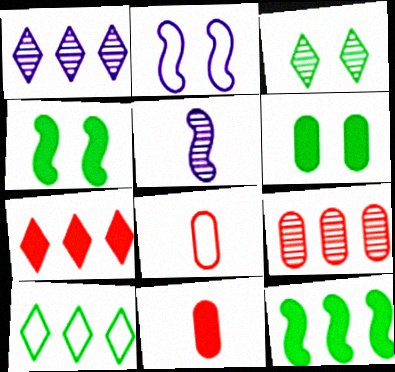[[1, 4, 8], 
[1, 7, 10], 
[2, 8, 10], 
[3, 5, 9]]